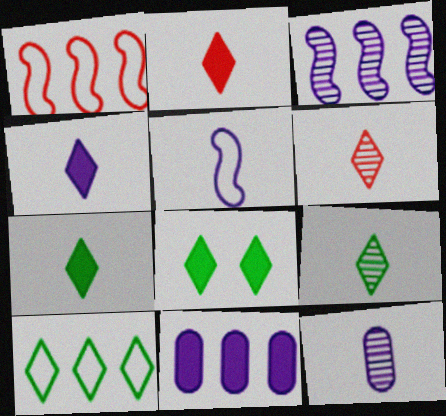[[1, 8, 12], 
[2, 4, 7], 
[4, 5, 12], 
[8, 9, 10]]